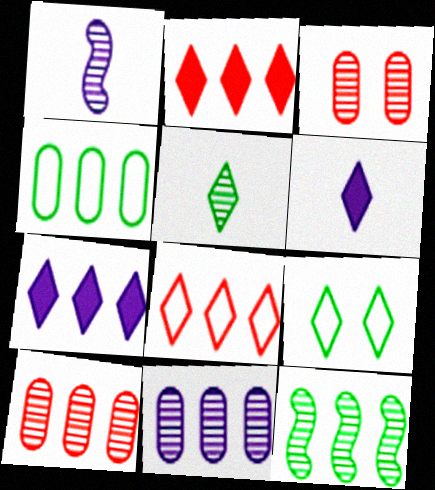[]